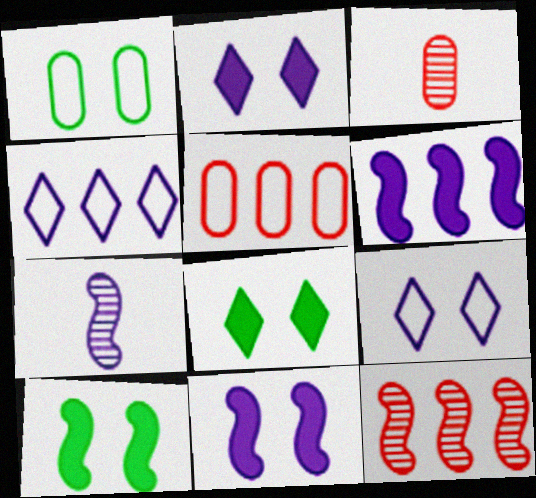[[3, 4, 10], 
[5, 7, 8]]